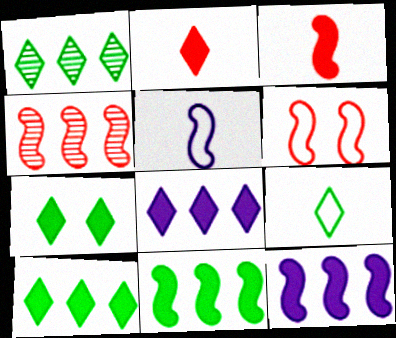[[1, 7, 9], 
[2, 7, 8], 
[3, 4, 6]]